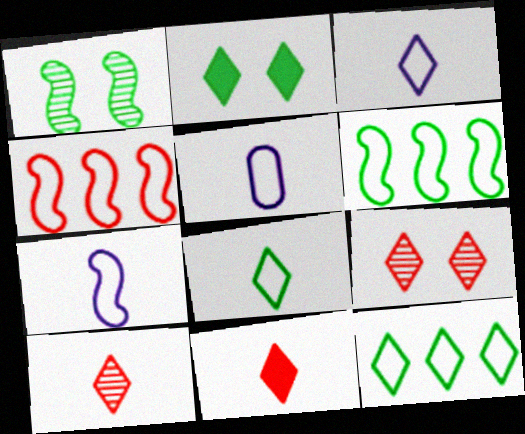[[3, 5, 7]]